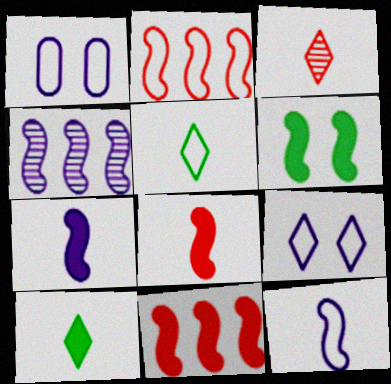[[1, 2, 5], 
[6, 7, 11]]